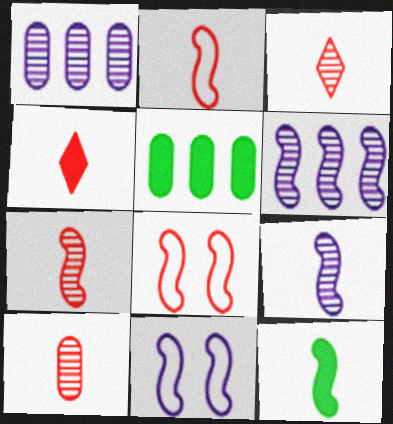[[2, 4, 10], 
[2, 9, 12], 
[3, 5, 11], 
[3, 7, 10], 
[6, 8, 12]]